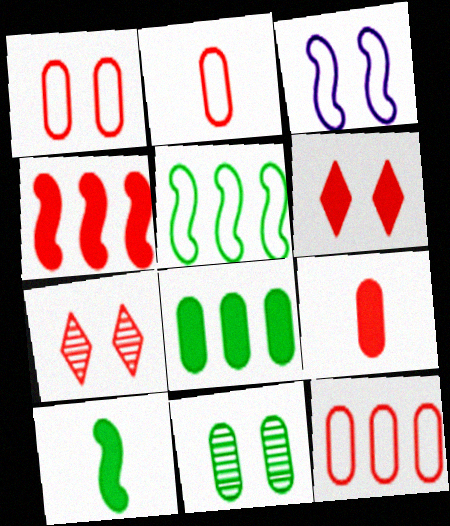[[1, 2, 12], 
[2, 4, 7], 
[3, 6, 11], 
[4, 6, 9]]